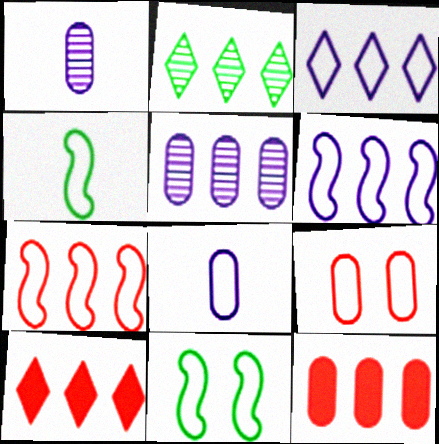[[1, 10, 11], 
[2, 3, 10], 
[2, 6, 12], 
[3, 4, 9]]